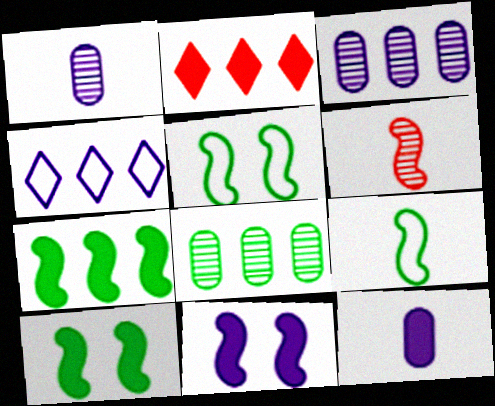[[1, 2, 5], 
[1, 4, 11], 
[2, 10, 12]]